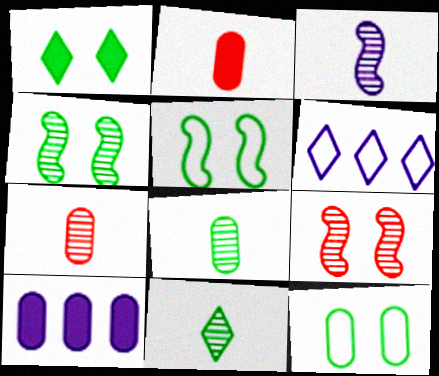[[1, 4, 12], 
[2, 4, 6], 
[3, 7, 11], 
[7, 10, 12]]